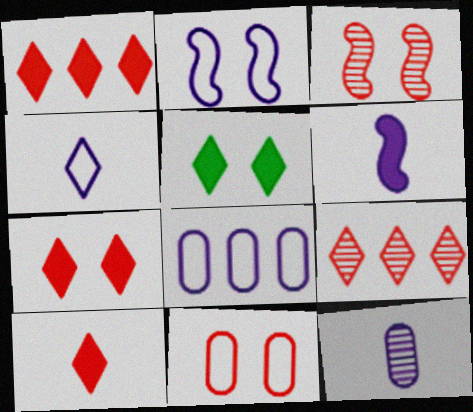[[1, 7, 10], 
[2, 4, 8], 
[3, 7, 11], 
[4, 5, 9], 
[4, 6, 12]]